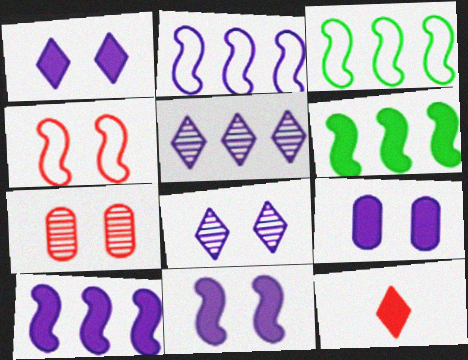[[1, 9, 11], 
[6, 9, 12]]